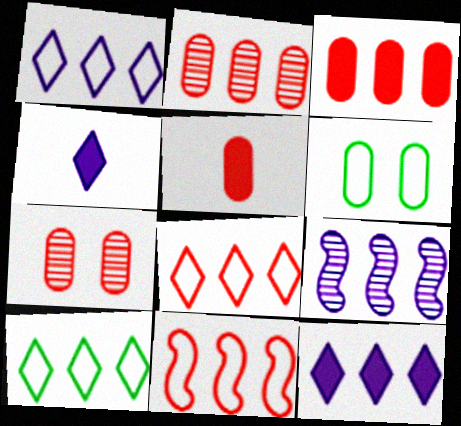[[1, 8, 10], 
[3, 9, 10]]